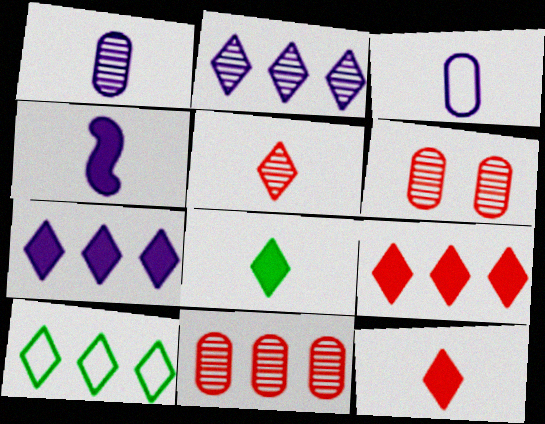[[2, 9, 10], 
[4, 6, 10]]